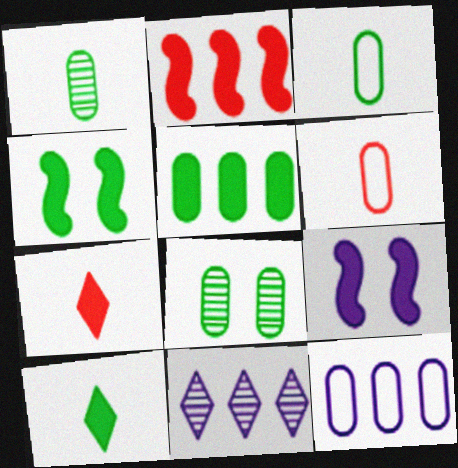[[3, 5, 8], 
[4, 5, 10], 
[4, 6, 11], 
[5, 7, 9]]